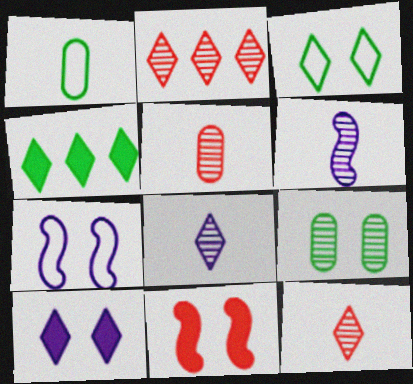[[2, 6, 9], 
[4, 5, 7]]